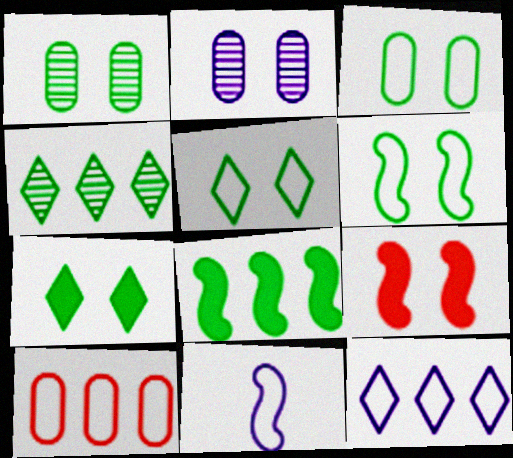[[1, 6, 7], 
[2, 5, 9], 
[3, 5, 6], 
[5, 10, 11]]